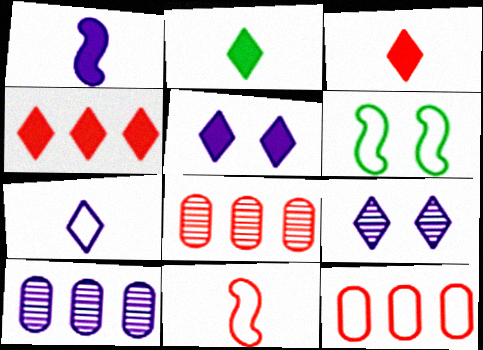[[2, 4, 5], 
[3, 6, 10], 
[6, 7, 12]]